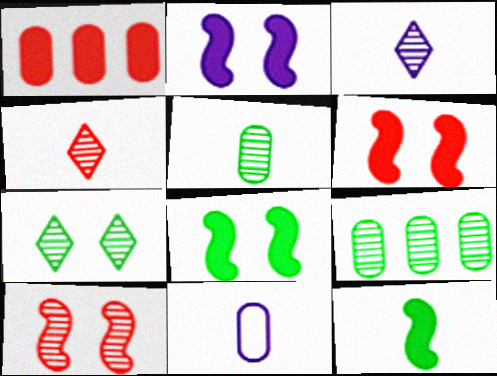[[2, 6, 8], 
[3, 9, 10], 
[4, 11, 12]]